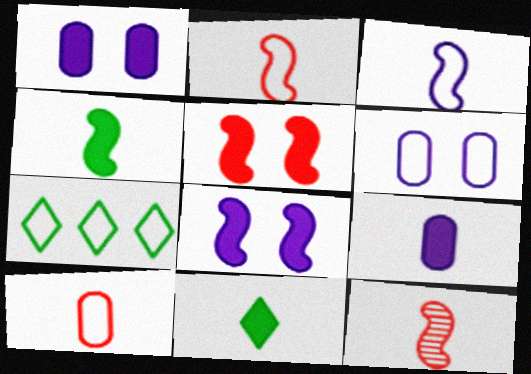[[1, 7, 12], 
[2, 6, 7], 
[3, 4, 12]]